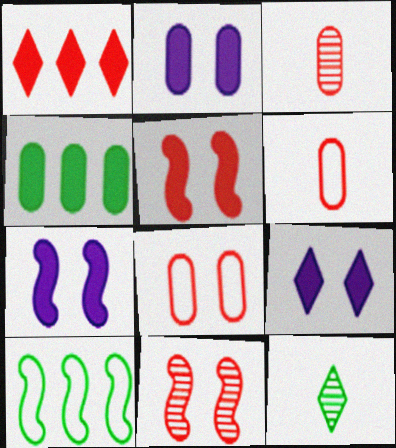[[1, 6, 11], 
[2, 7, 9], 
[3, 9, 10]]